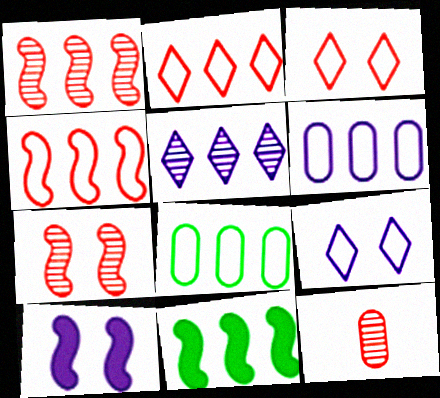[[9, 11, 12]]